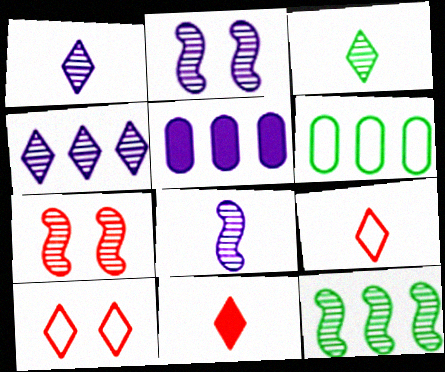[[2, 6, 11], 
[7, 8, 12]]